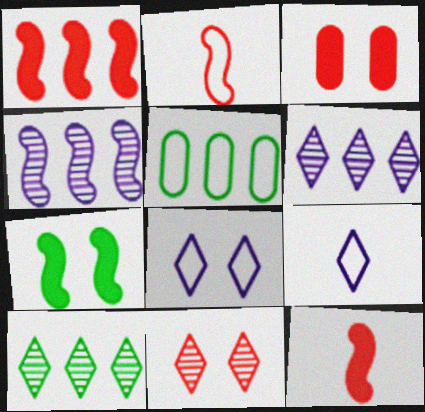[[1, 5, 6], 
[2, 4, 7], 
[2, 5, 8]]